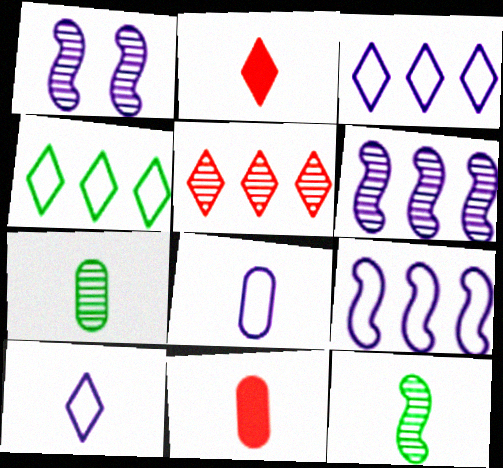[[1, 4, 11], 
[1, 5, 7], 
[2, 8, 12], 
[7, 8, 11], 
[10, 11, 12]]